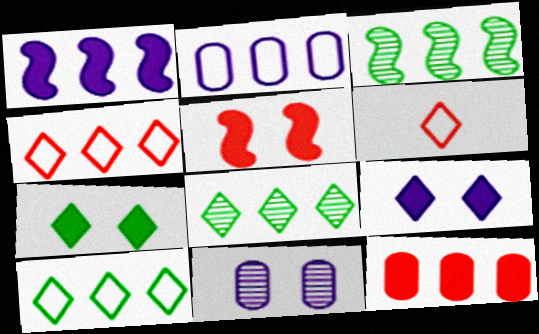[[6, 8, 9]]